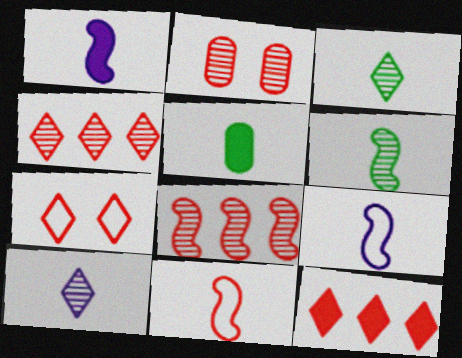[[1, 6, 11], 
[2, 11, 12], 
[5, 10, 11]]